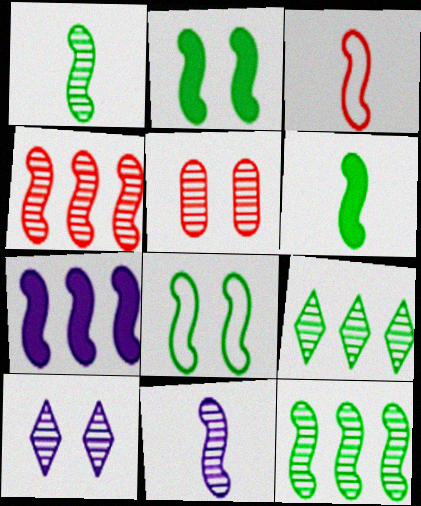[[3, 6, 11], 
[5, 9, 11], 
[6, 8, 12]]